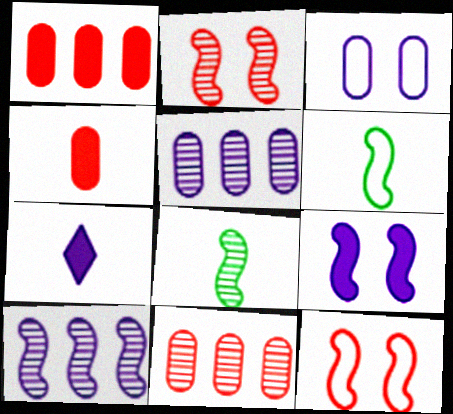[[2, 8, 10], 
[3, 7, 10]]